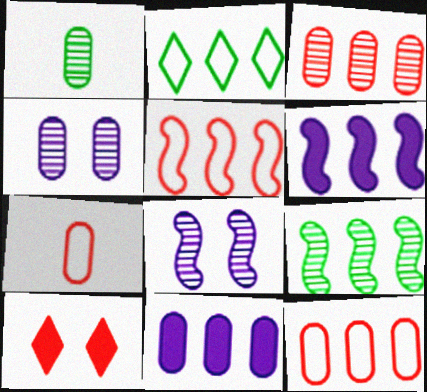[[1, 3, 4], 
[2, 3, 6], 
[5, 6, 9]]